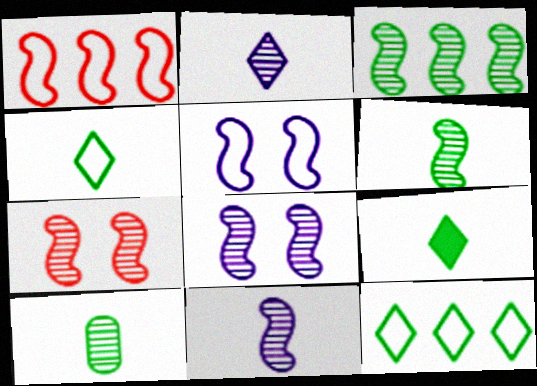[[3, 7, 11]]